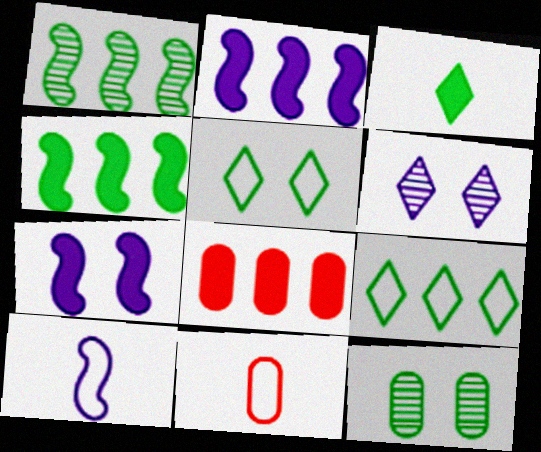[[3, 7, 8], 
[4, 6, 11]]